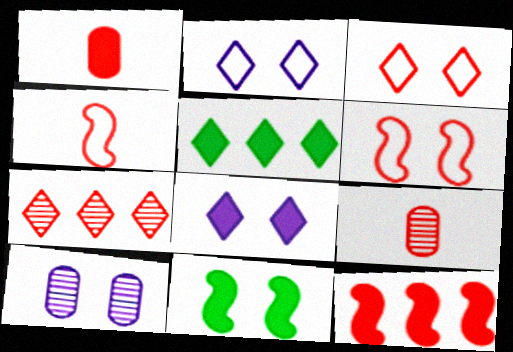[[1, 6, 7], 
[3, 9, 12], 
[3, 10, 11], 
[4, 5, 10]]